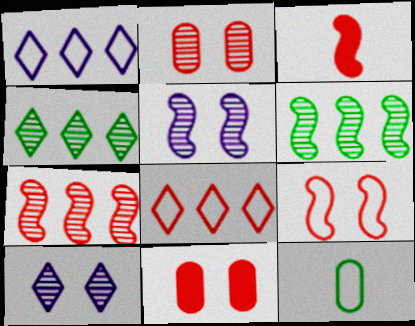[[1, 9, 12], 
[2, 3, 8], 
[3, 7, 9]]